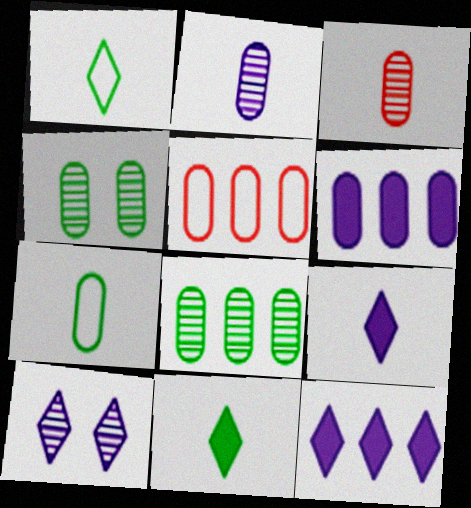[[5, 6, 8]]